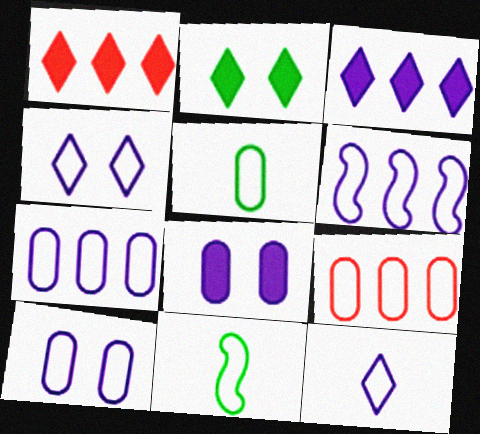[[4, 9, 11], 
[5, 9, 10], 
[6, 10, 12]]